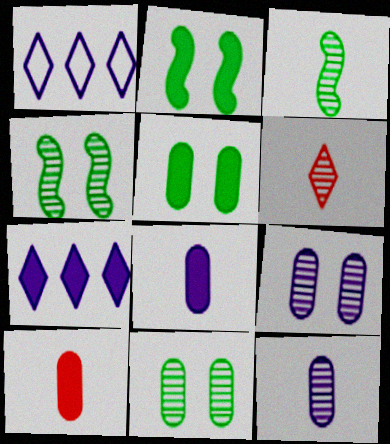[[1, 4, 10], 
[2, 7, 10], 
[3, 6, 12]]